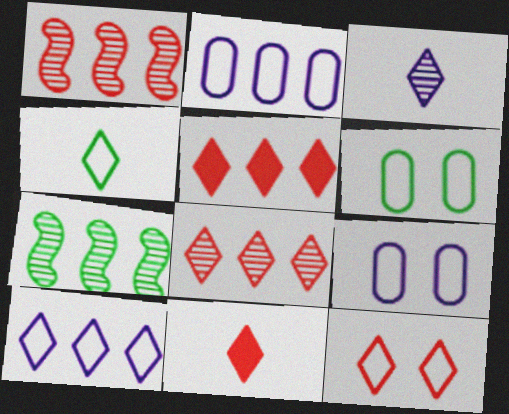[[2, 5, 7], 
[3, 4, 11], 
[4, 10, 12], 
[7, 9, 11], 
[8, 11, 12]]